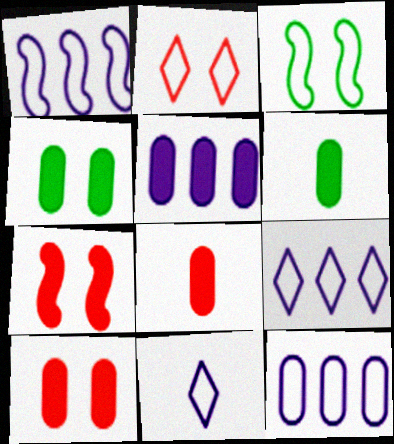[[1, 9, 12], 
[4, 5, 8], 
[5, 6, 10]]